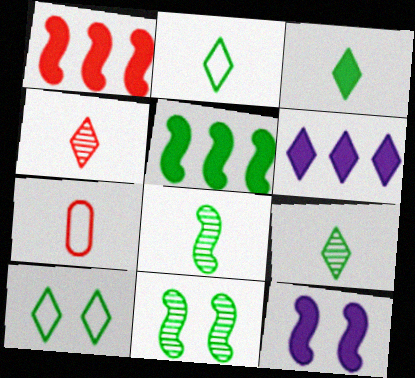[[2, 3, 9], 
[4, 6, 10], 
[6, 7, 11]]